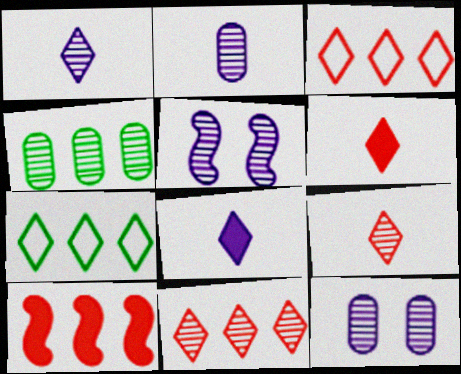[[4, 5, 9]]